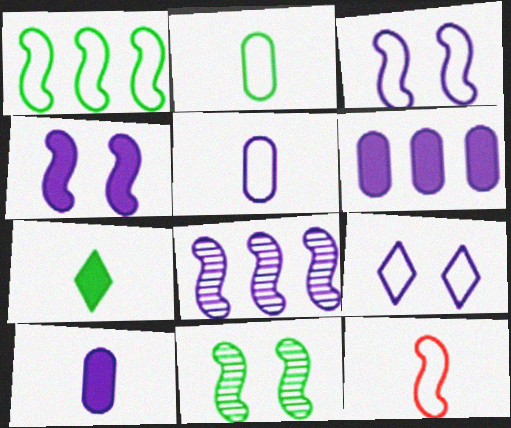[[1, 3, 12], 
[8, 9, 10]]